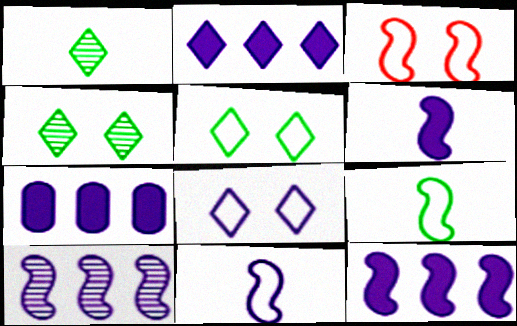[[1, 3, 7], 
[2, 7, 12]]